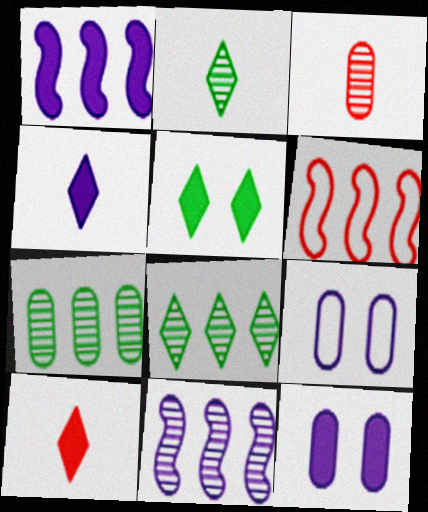[[1, 4, 12], 
[2, 6, 12], 
[4, 9, 11]]